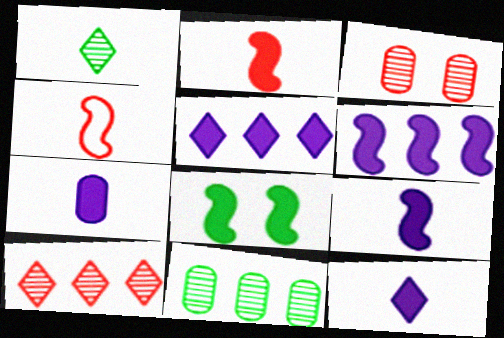[[1, 4, 7], 
[2, 6, 8], 
[7, 9, 12]]